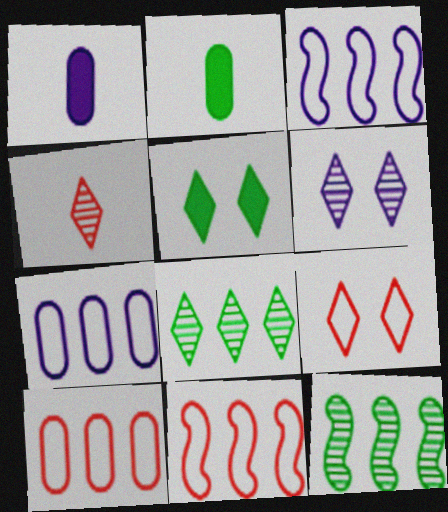[[1, 3, 6], 
[1, 9, 12], 
[2, 6, 11], 
[4, 6, 8], 
[5, 6, 9]]